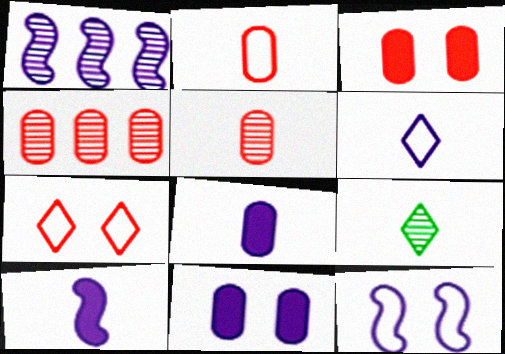[[1, 6, 11], 
[1, 10, 12], 
[2, 3, 4], 
[2, 9, 10]]